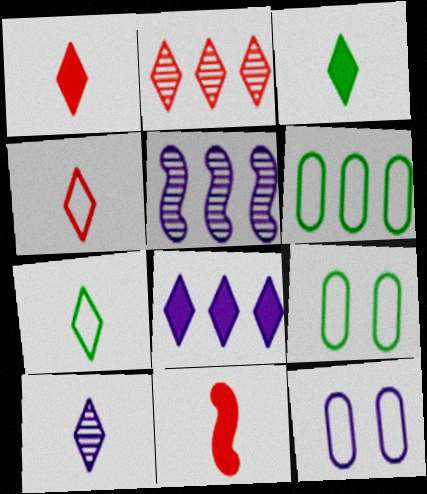[[1, 5, 9], 
[1, 7, 10], 
[3, 4, 10]]